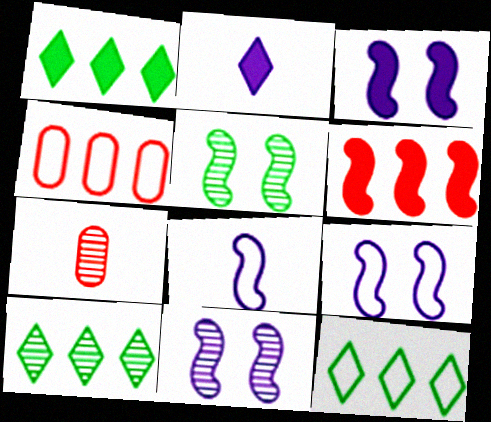[[1, 7, 9], 
[1, 10, 12], 
[2, 4, 5], 
[3, 7, 12], 
[3, 9, 11], 
[5, 6, 8], 
[7, 10, 11]]